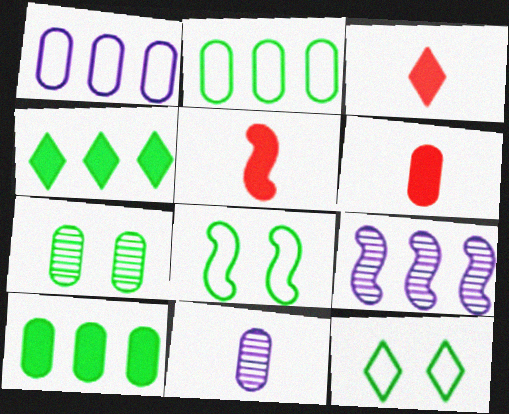[[1, 6, 7], 
[3, 5, 6], 
[5, 8, 9], 
[6, 9, 12]]